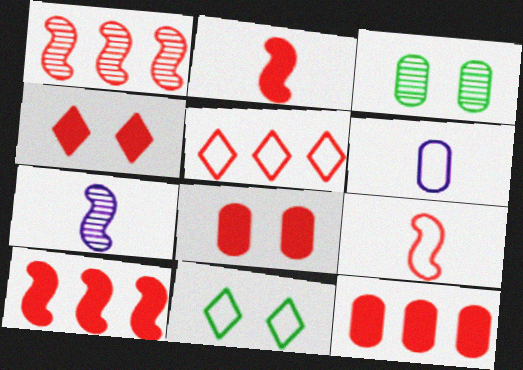[[1, 5, 12], 
[2, 4, 12], 
[3, 6, 12], 
[7, 11, 12]]